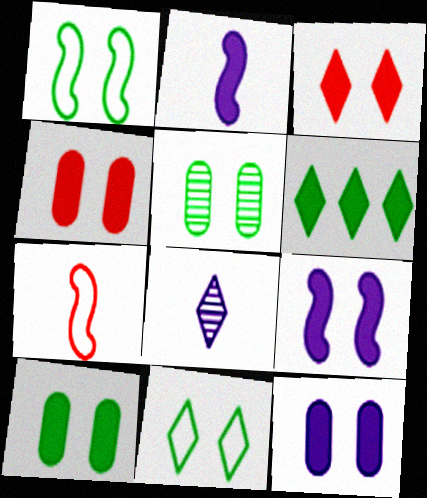[[2, 4, 6], 
[3, 9, 10], 
[4, 10, 12]]